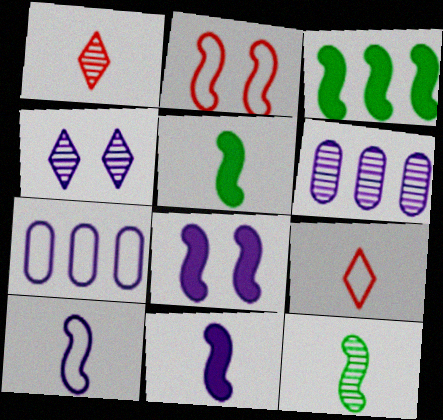[[4, 7, 11]]